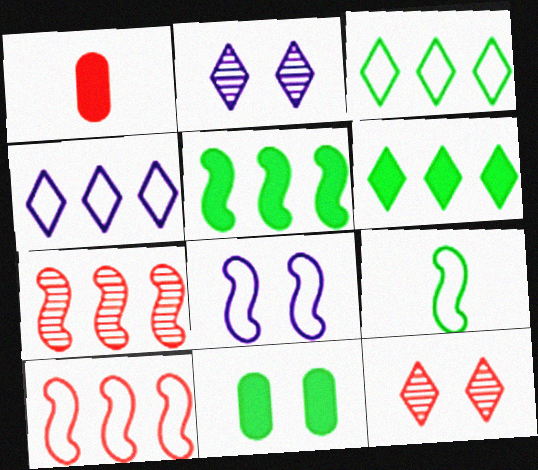[[1, 10, 12], 
[8, 9, 10], 
[8, 11, 12]]